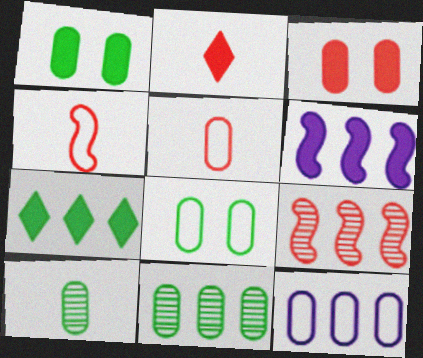[[1, 2, 6], 
[3, 10, 12], 
[5, 8, 12], 
[7, 9, 12]]